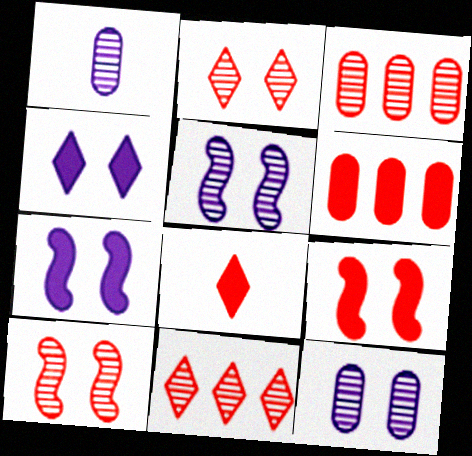[[6, 8, 9]]